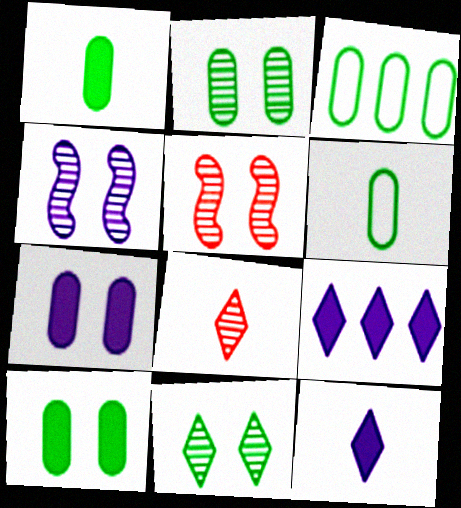[[1, 2, 3], 
[3, 5, 12], 
[5, 6, 9]]